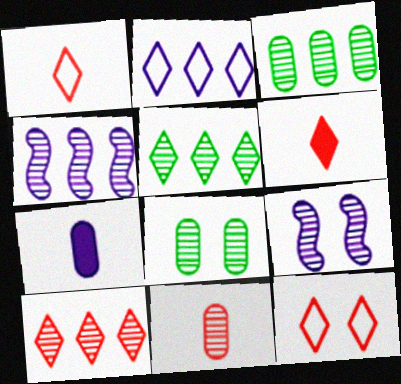[[2, 7, 9], 
[3, 4, 10], 
[5, 9, 11], 
[6, 10, 12]]